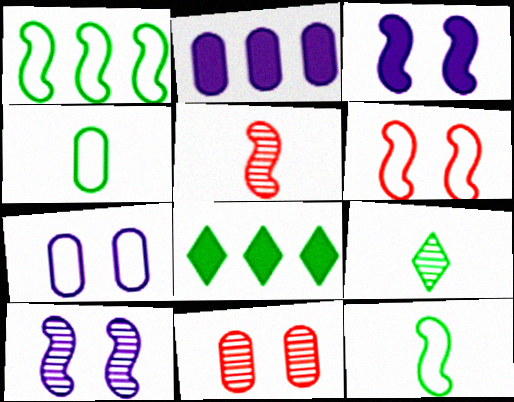[[1, 3, 5], 
[2, 4, 11], 
[2, 6, 9], 
[5, 7, 8]]